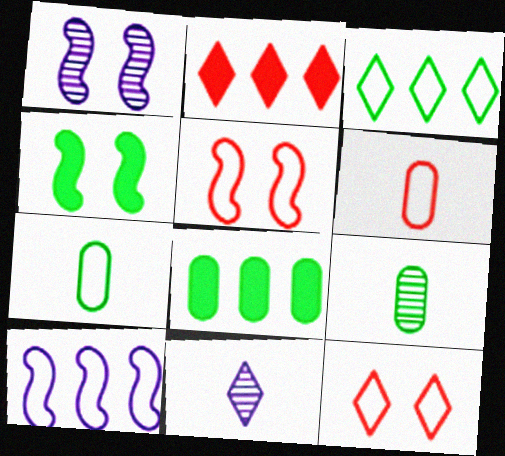[[1, 2, 7], 
[1, 4, 5], 
[3, 4, 9], 
[5, 8, 11], 
[7, 10, 12]]